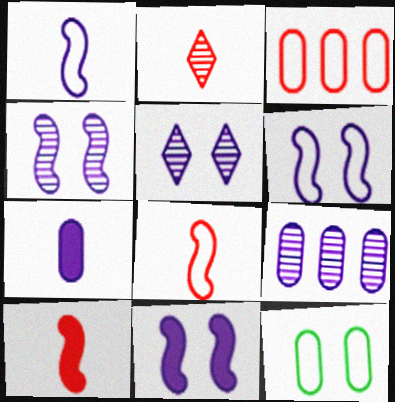[[4, 6, 11]]